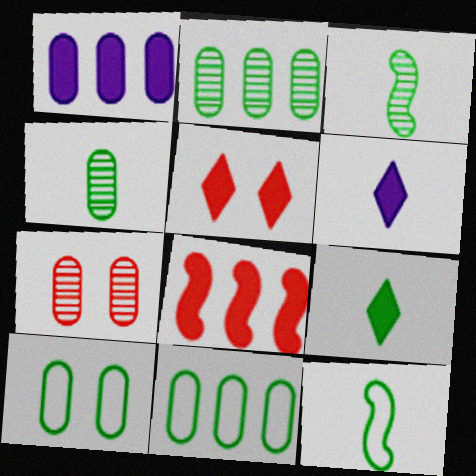[[4, 9, 12]]